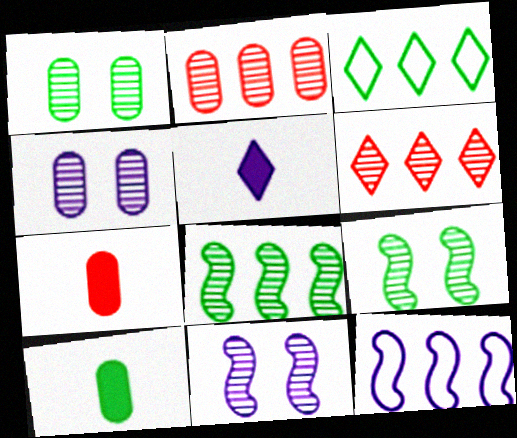[[3, 7, 11], 
[3, 9, 10], 
[4, 5, 12]]